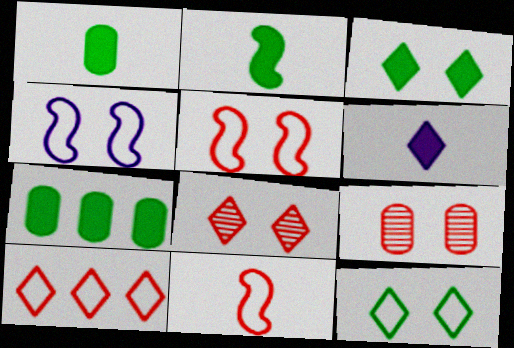[[2, 3, 7], 
[3, 4, 9]]